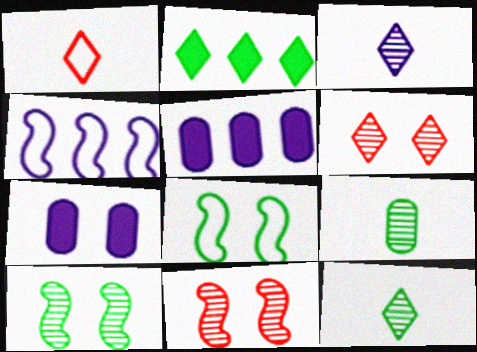[[1, 5, 10], 
[2, 8, 9], 
[3, 4, 7], 
[6, 7, 8]]